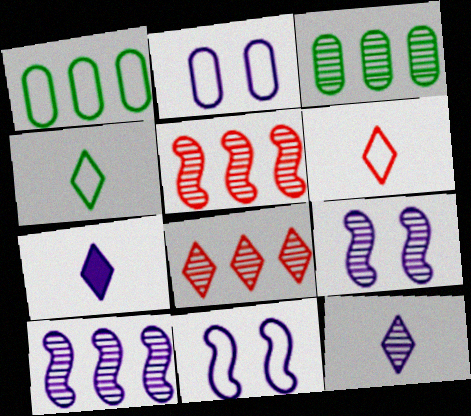[[1, 6, 11], 
[2, 7, 10], 
[3, 8, 10]]